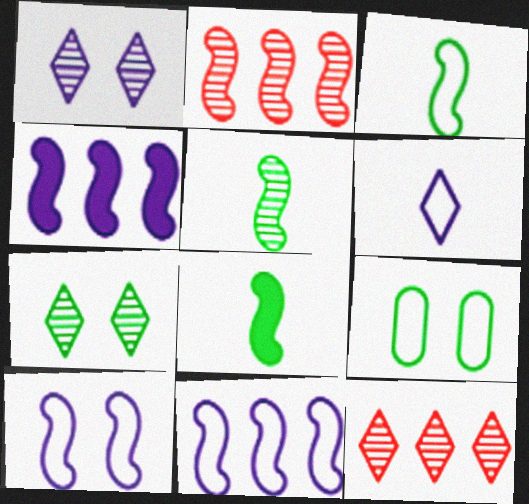[[2, 8, 10], 
[3, 5, 8]]